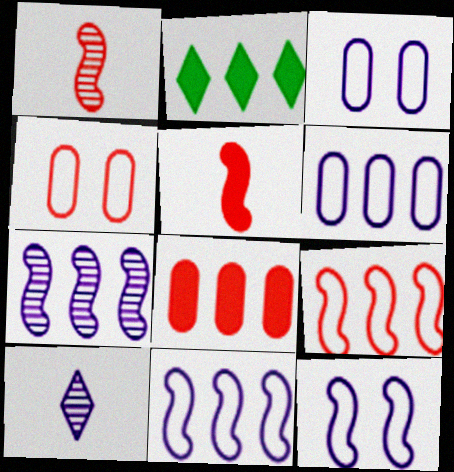[[1, 2, 3]]